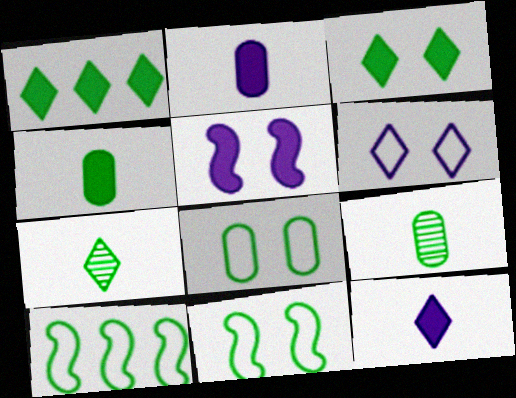[[1, 9, 11], 
[3, 9, 10]]